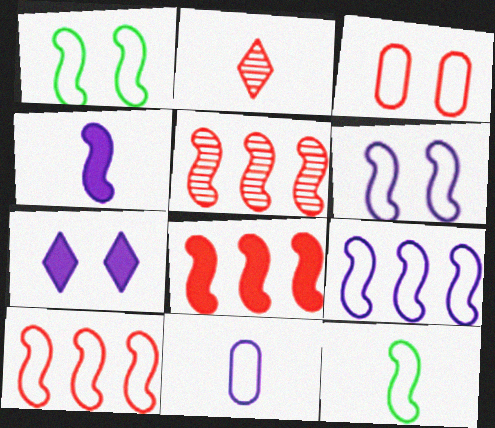[[1, 4, 5], 
[2, 3, 8], 
[5, 8, 10], 
[6, 10, 12]]